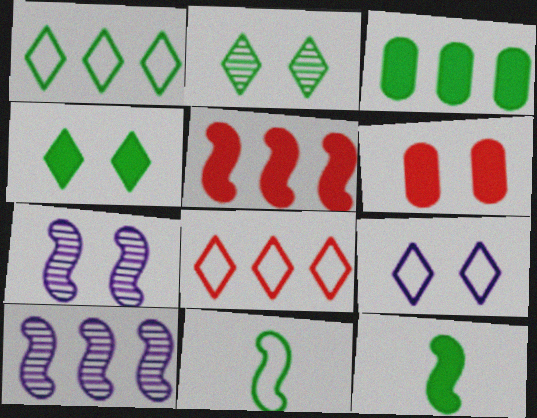[[2, 3, 11], 
[3, 4, 12], 
[3, 8, 10], 
[5, 7, 11]]